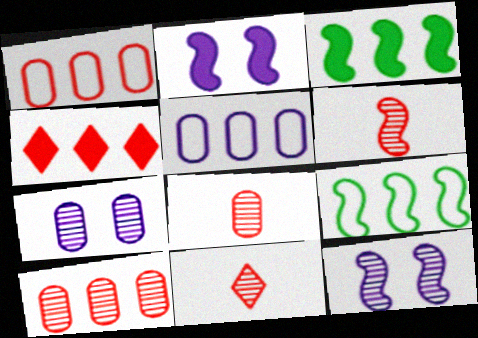[[2, 6, 9], 
[6, 8, 11]]